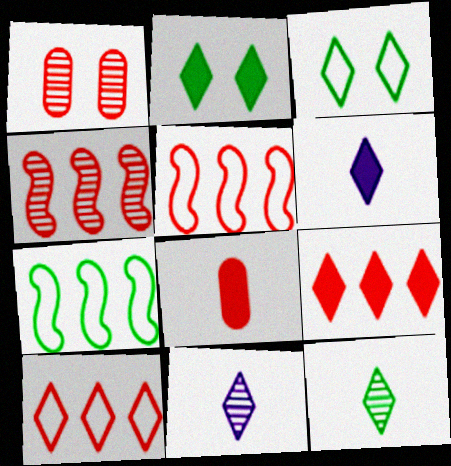[[1, 6, 7], 
[2, 6, 9], 
[2, 10, 11], 
[3, 9, 11]]